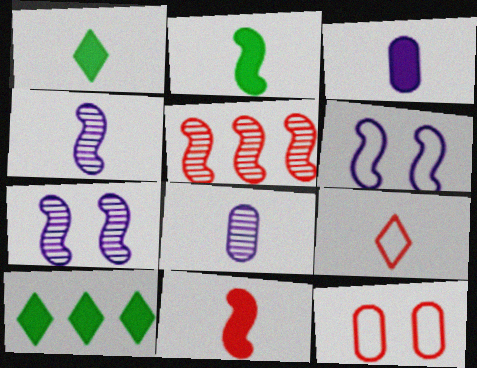[[1, 3, 11], 
[2, 5, 6], 
[2, 8, 9], 
[4, 10, 12]]